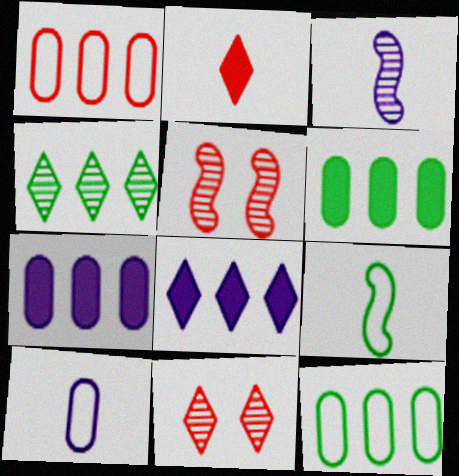[[1, 2, 5], 
[7, 9, 11]]